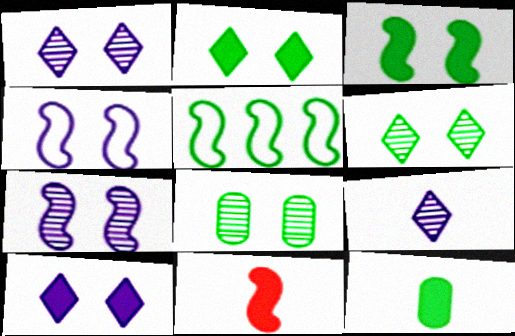[[5, 6, 12], 
[5, 7, 11]]